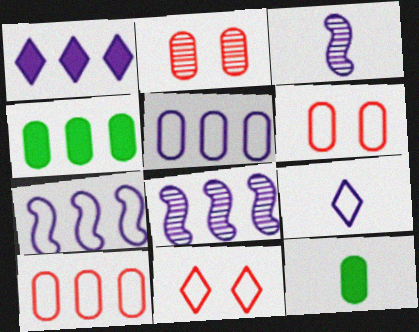[[1, 5, 8], 
[2, 5, 12], 
[3, 4, 11], 
[8, 11, 12]]